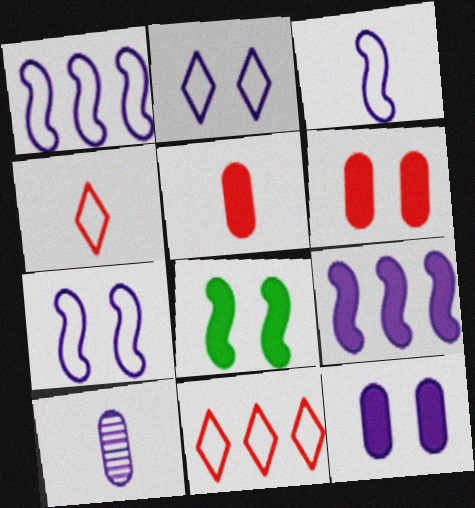[[1, 3, 7], 
[2, 9, 10], 
[8, 10, 11]]